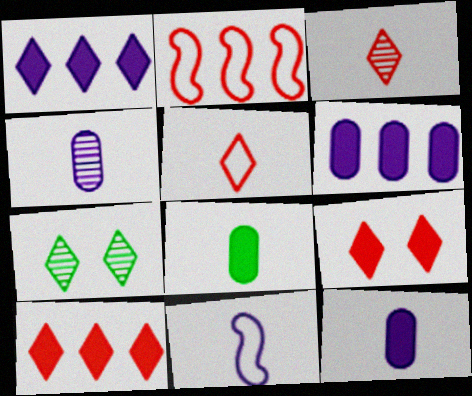[[1, 5, 7], 
[2, 7, 12], 
[3, 8, 11]]